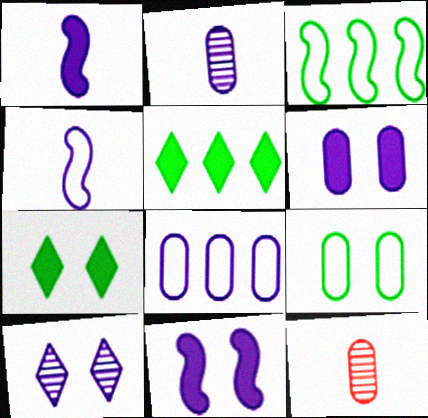[[1, 8, 10], 
[2, 6, 8]]